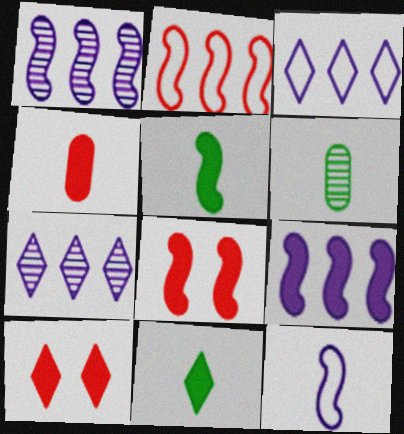[[3, 6, 8], 
[5, 8, 9]]